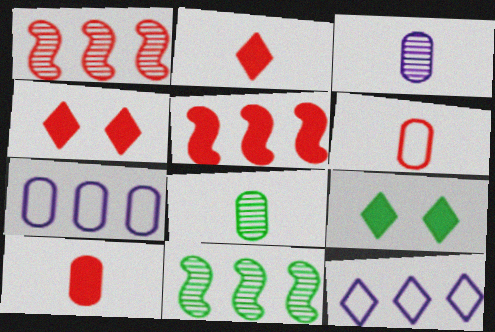[[1, 4, 6], 
[4, 5, 10]]